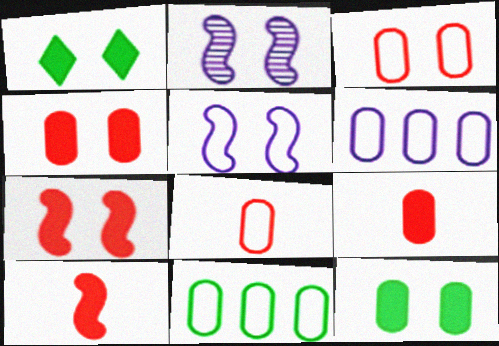[[1, 2, 3]]